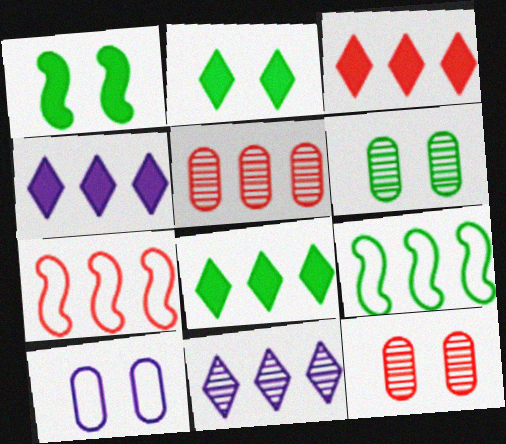[[3, 4, 8], 
[3, 5, 7], 
[4, 5, 9]]